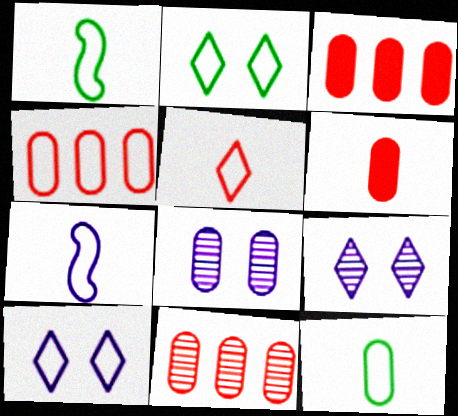[[1, 3, 9], 
[1, 4, 10], 
[2, 4, 7], 
[3, 4, 11], 
[3, 8, 12], 
[5, 7, 12]]